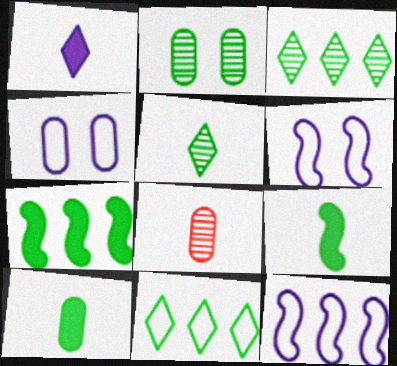[[2, 9, 11]]